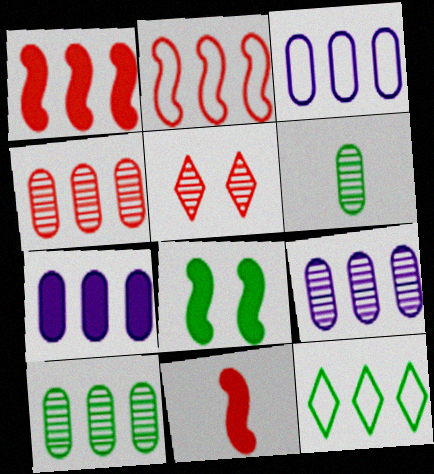[[1, 9, 12], 
[2, 3, 12], 
[3, 7, 9], 
[4, 9, 10], 
[6, 8, 12]]